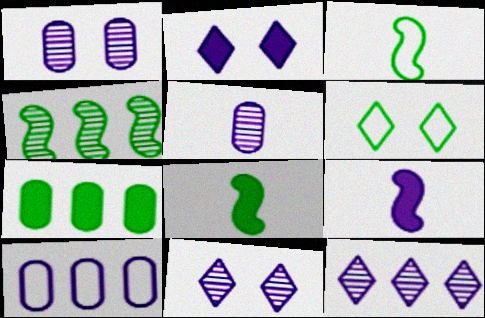[[9, 10, 11]]